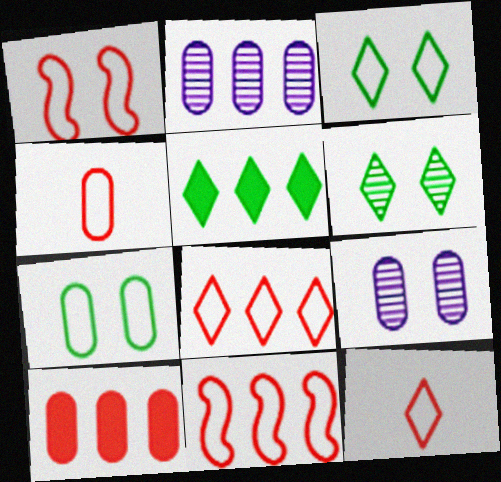[[1, 4, 8], 
[2, 5, 11]]